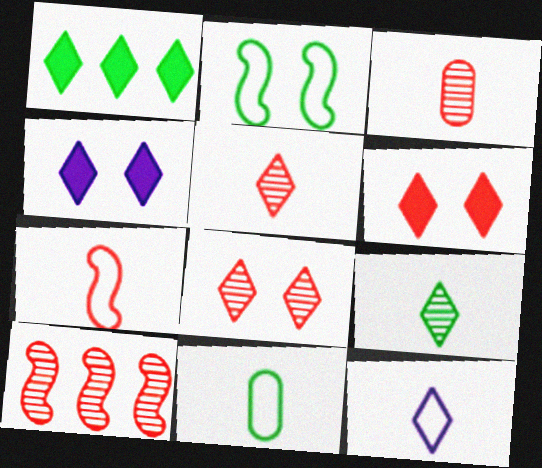[[1, 8, 12], 
[3, 8, 10], 
[4, 10, 11], 
[7, 11, 12]]